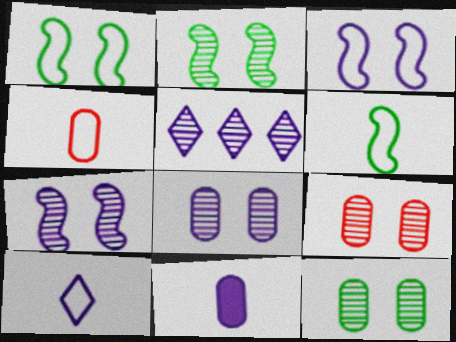[[3, 5, 11], 
[4, 6, 10], 
[8, 9, 12]]